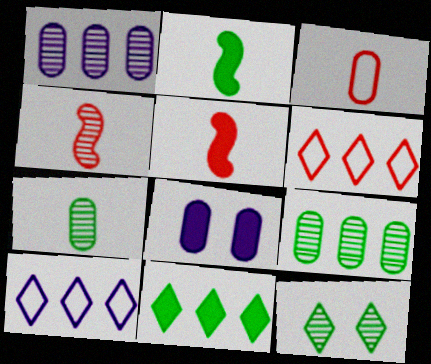[[1, 4, 12], 
[3, 8, 9], 
[5, 8, 11]]